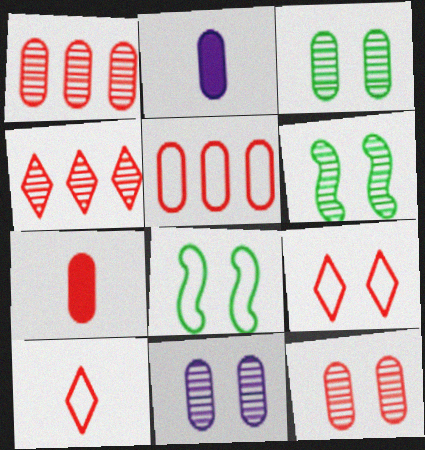[[2, 3, 5], 
[2, 4, 8], 
[3, 11, 12], 
[5, 7, 12]]